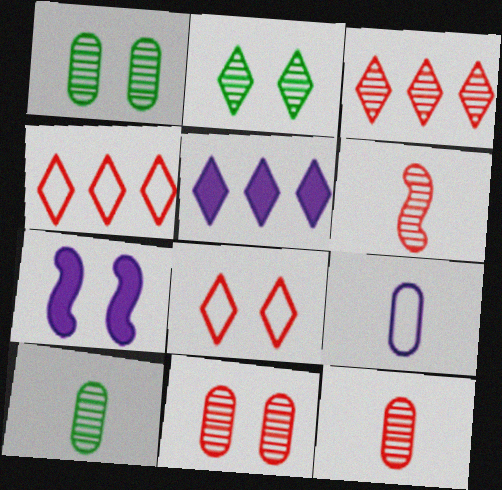[[1, 7, 8], 
[3, 6, 11], 
[4, 7, 10]]